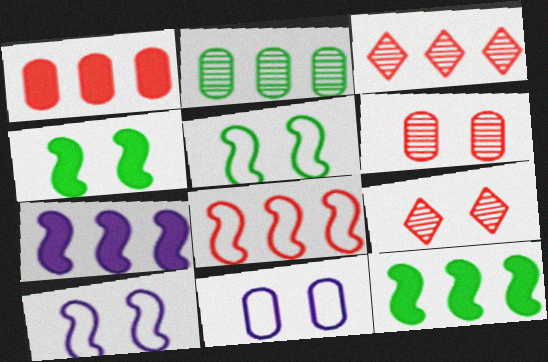[[1, 3, 8], 
[4, 9, 11]]